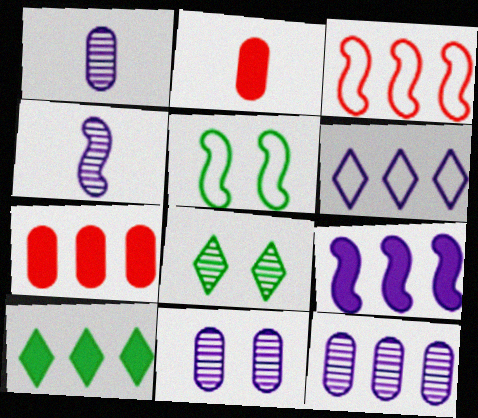[[1, 11, 12], 
[3, 10, 12], 
[6, 9, 12], 
[7, 9, 10]]